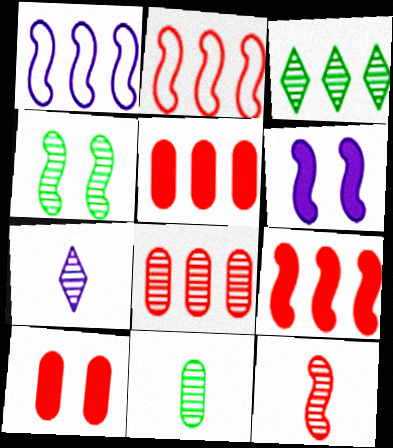[[1, 3, 5], 
[3, 4, 11], 
[4, 7, 8], 
[7, 11, 12]]